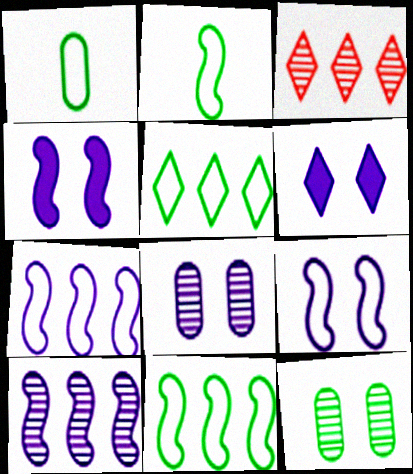[[1, 3, 4], 
[6, 8, 9]]